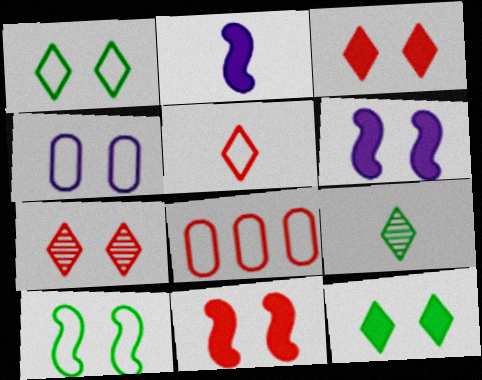[[6, 8, 9]]